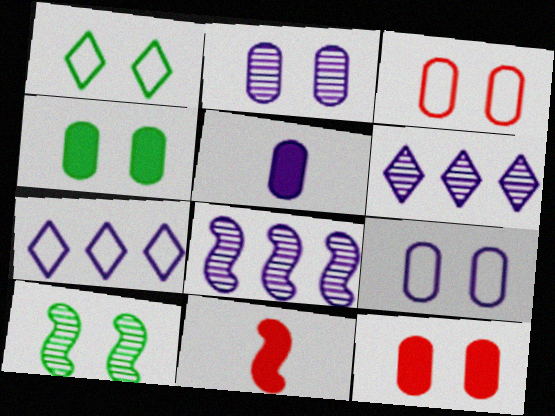[[1, 4, 10], 
[2, 3, 4]]